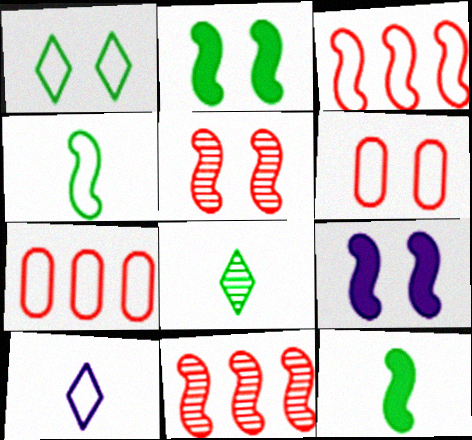[[4, 9, 11], 
[7, 8, 9]]